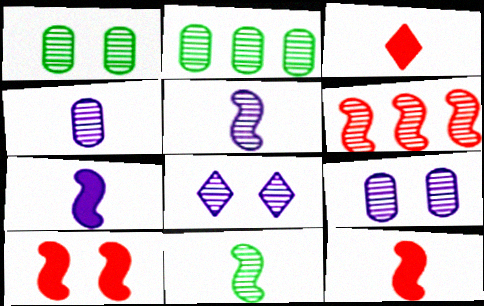[]